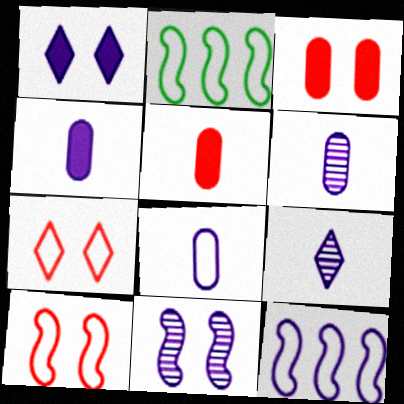[[1, 6, 12], 
[2, 3, 9], 
[2, 7, 8], 
[4, 6, 8]]